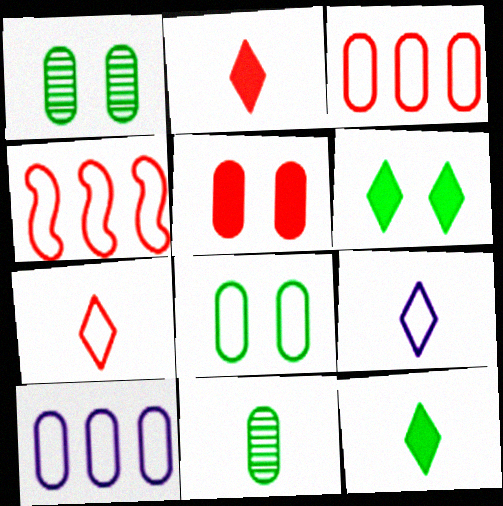[[4, 8, 9], 
[5, 10, 11]]